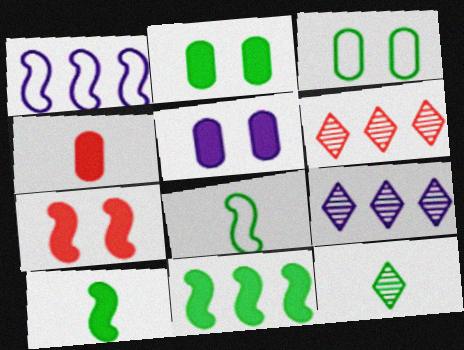[[3, 11, 12], 
[5, 6, 8]]